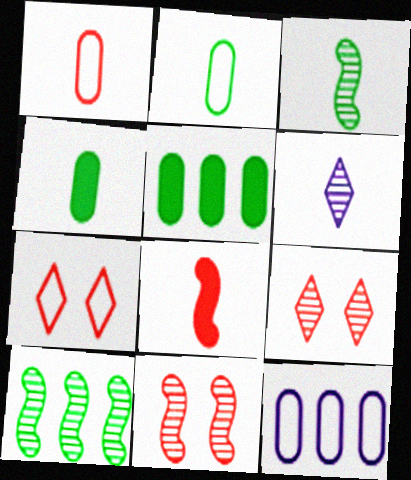[[2, 6, 8]]